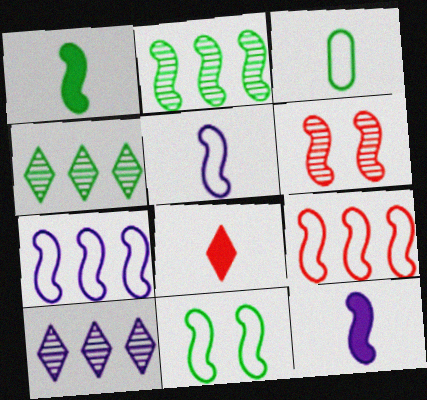[[1, 2, 11], 
[1, 6, 7], 
[5, 9, 11]]